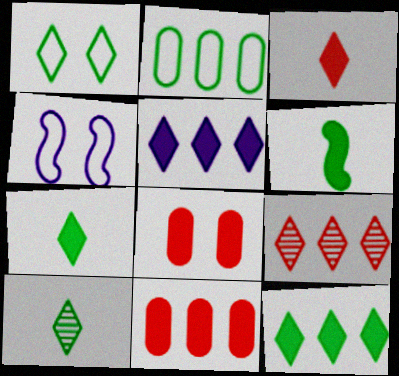[[1, 10, 12], 
[4, 10, 11], 
[5, 6, 8]]